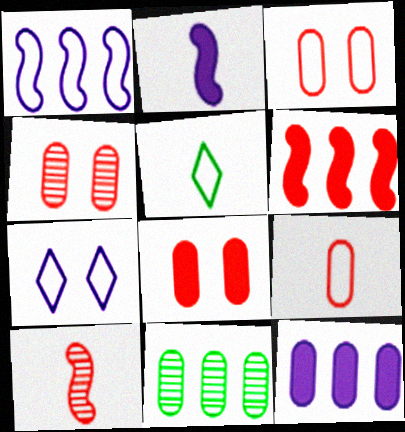[[1, 3, 5], 
[3, 4, 8]]